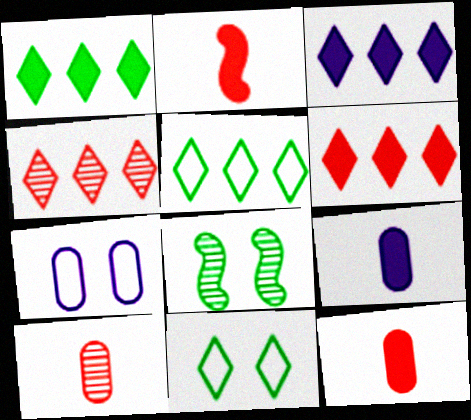[[1, 3, 6], 
[3, 4, 5]]